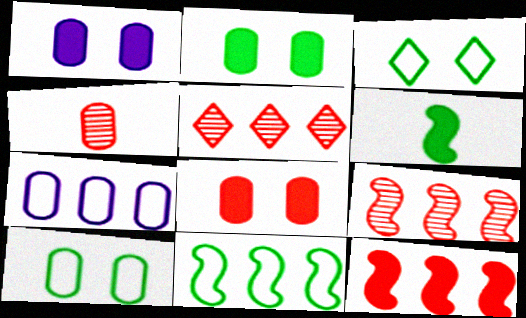[[1, 2, 8], 
[2, 4, 7]]